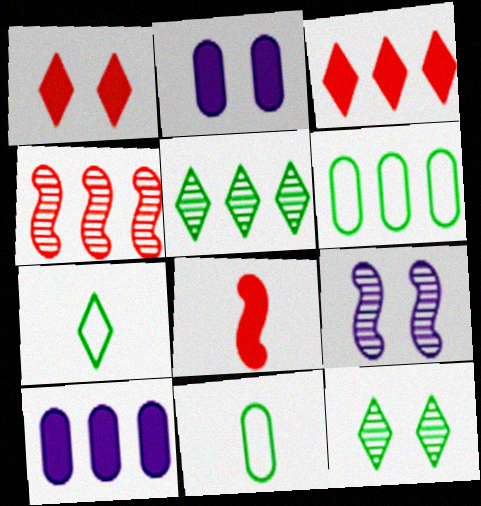[[2, 4, 7], 
[3, 9, 11]]